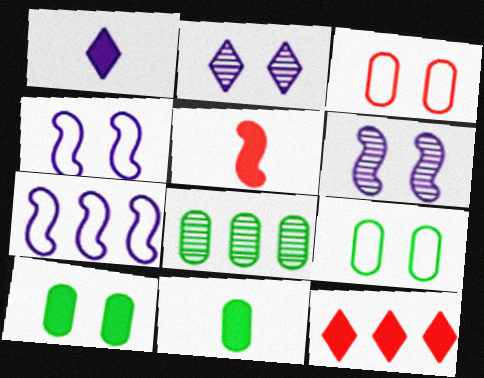[[1, 5, 11], 
[7, 8, 12], 
[8, 9, 11]]